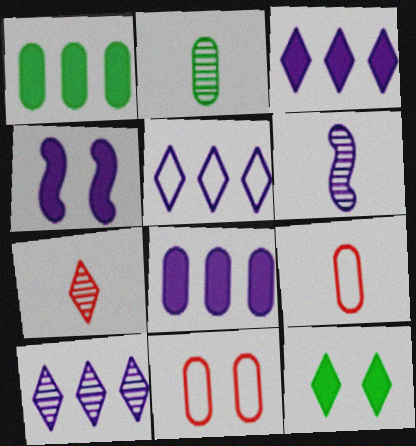[[2, 6, 7], 
[2, 8, 11], 
[3, 5, 10], 
[5, 7, 12]]